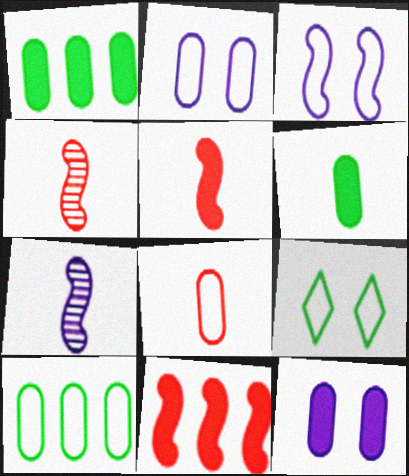[[2, 8, 10]]